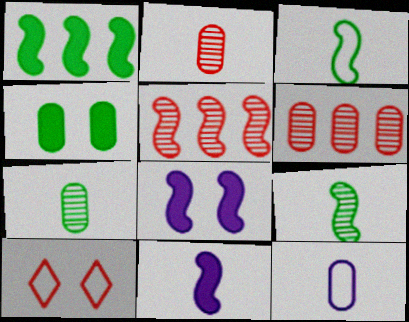[[3, 5, 8], 
[4, 6, 12]]